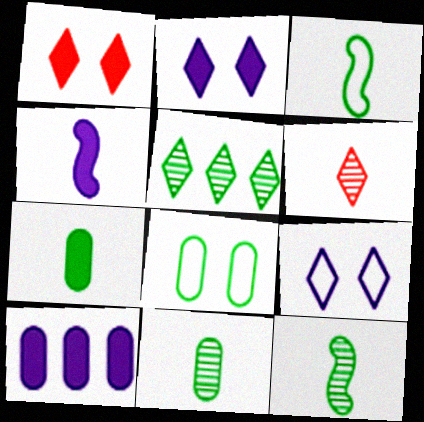[[2, 4, 10]]